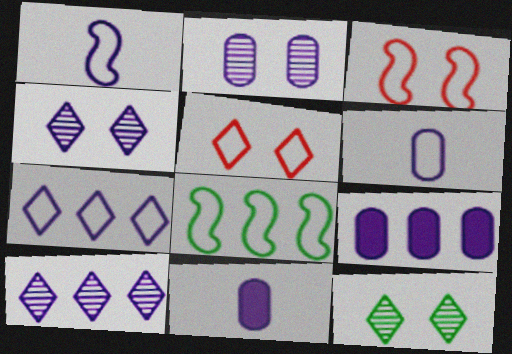[[1, 3, 8], 
[1, 4, 9], 
[2, 6, 9], 
[5, 6, 8]]